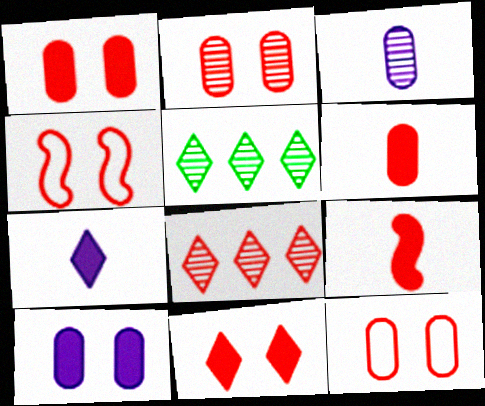[[1, 2, 12], 
[2, 4, 11], 
[4, 6, 8], 
[8, 9, 12]]